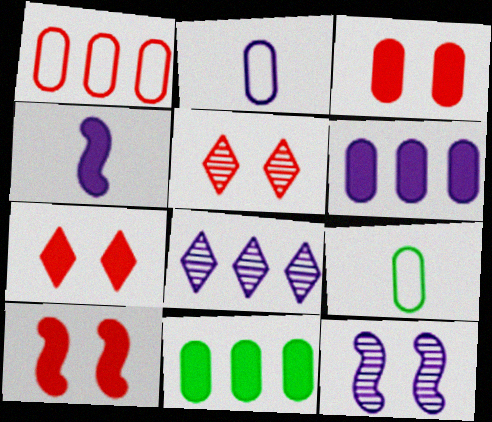[[3, 7, 10], 
[4, 7, 11], 
[8, 9, 10]]